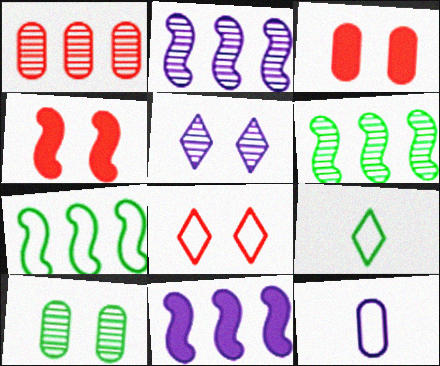[[2, 3, 9], 
[5, 11, 12], 
[7, 8, 12]]